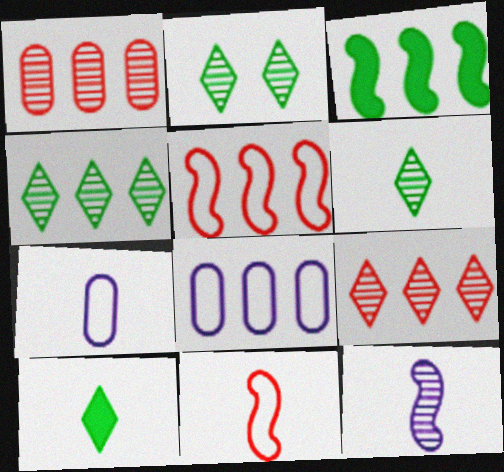[[1, 2, 12], 
[2, 4, 6], 
[3, 8, 9]]